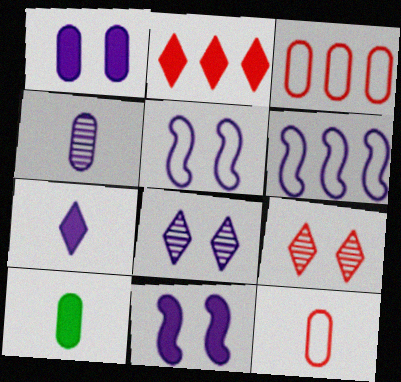[[1, 5, 8], 
[2, 10, 11], 
[4, 10, 12], 
[6, 9, 10]]